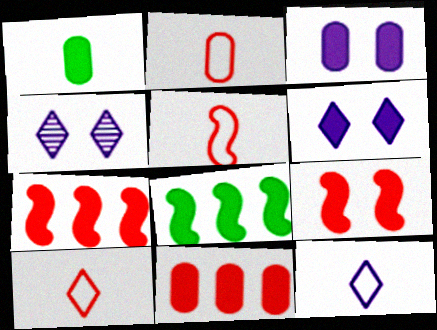[[1, 3, 11], 
[1, 6, 7], 
[2, 4, 8], 
[2, 5, 10]]